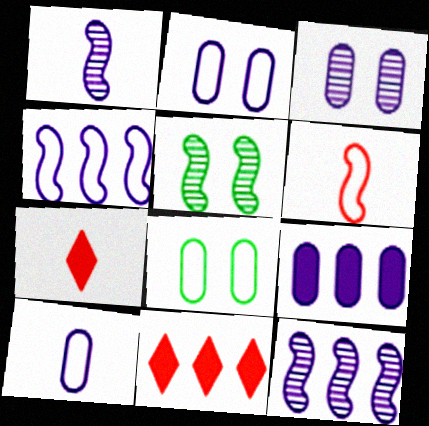[[1, 8, 11], 
[3, 9, 10], 
[5, 10, 11], 
[7, 8, 12]]